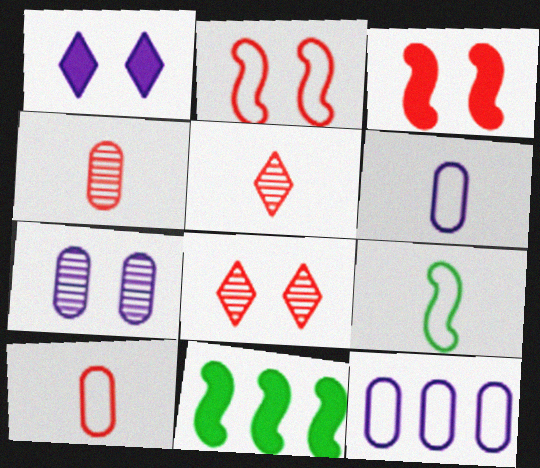[[6, 8, 11]]